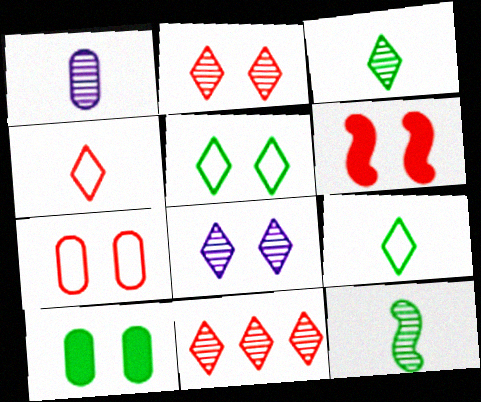[[2, 6, 7], 
[3, 8, 11]]